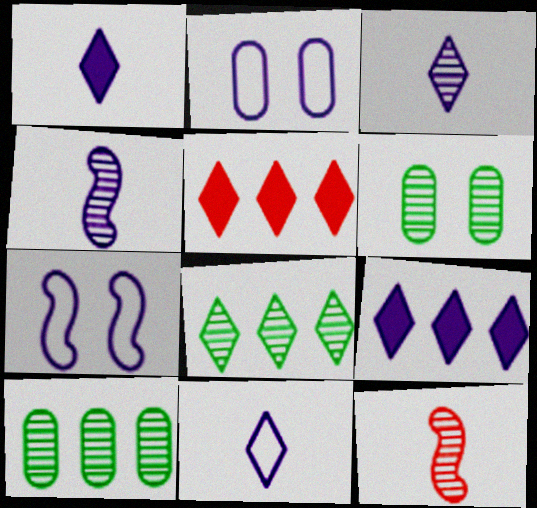[[1, 3, 11], 
[2, 4, 9]]